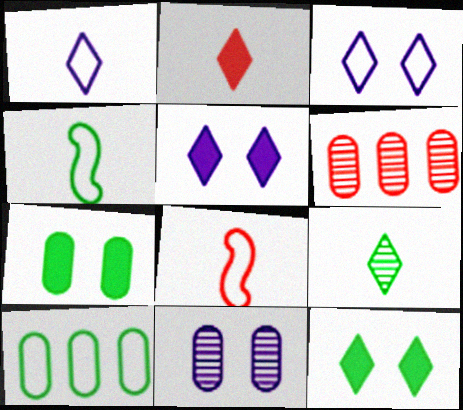[[1, 2, 9], 
[3, 8, 10], 
[4, 5, 6]]